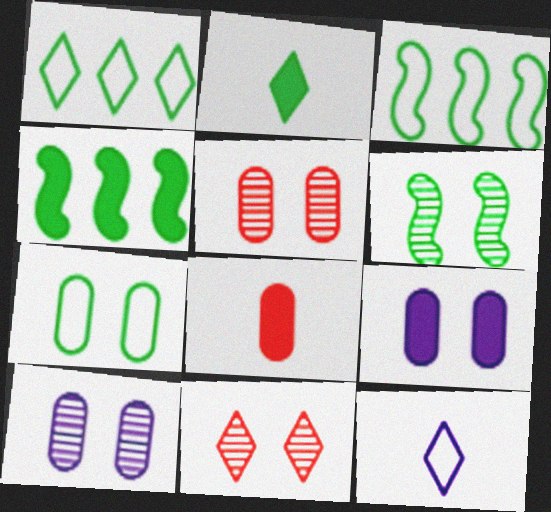[[4, 5, 12], 
[5, 7, 9], 
[6, 10, 11]]